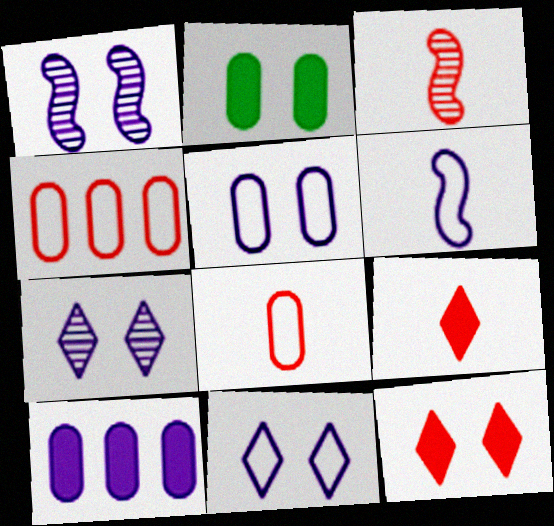[[3, 4, 12], 
[3, 8, 9], 
[6, 7, 10]]